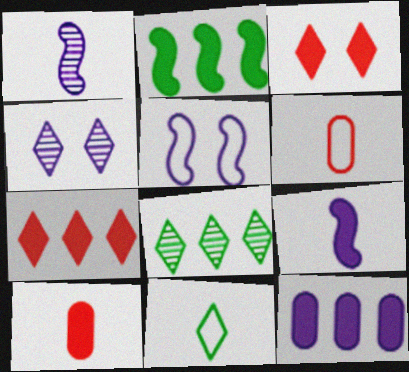[[1, 10, 11], 
[2, 4, 6], 
[2, 7, 12], 
[4, 7, 11], 
[5, 8, 10]]